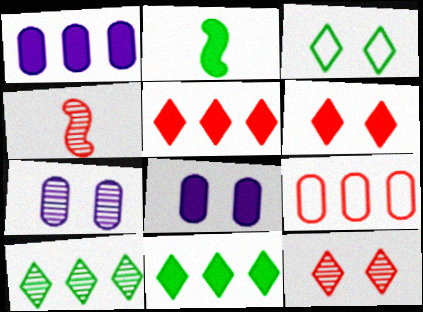[[1, 2, 6], 
[1, 3, 4], 
[2, 5, 8], 
[4, 6, 9], 
[4, 7, 10]]